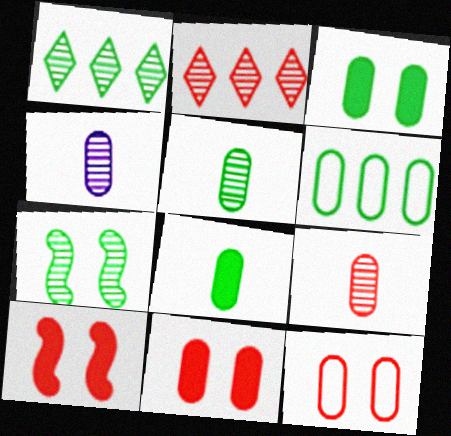[[1, 5, 7], 
[2, 4, 7], 
[3, 5, 6], 
[4, 5, 9], 
[4, 6, 11]]